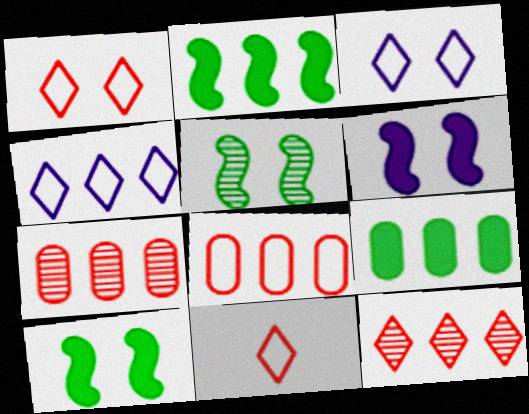[[2, 4, 7]]